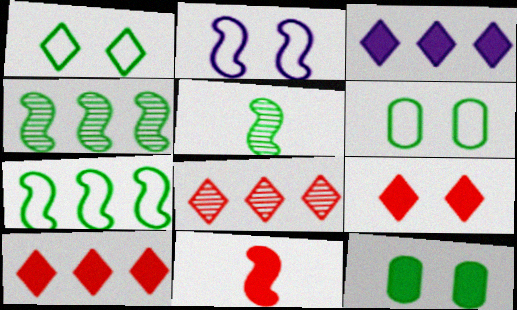[[2, 4, 11], 
[3, 11, 12]]